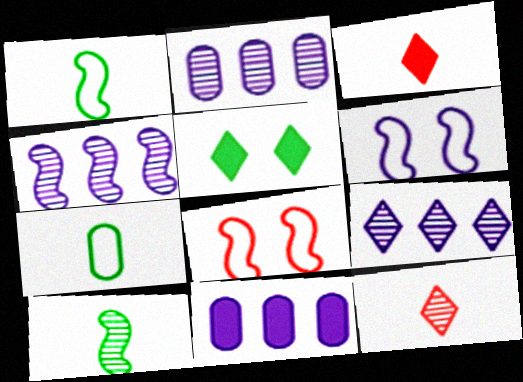[[2, 4, 9]]